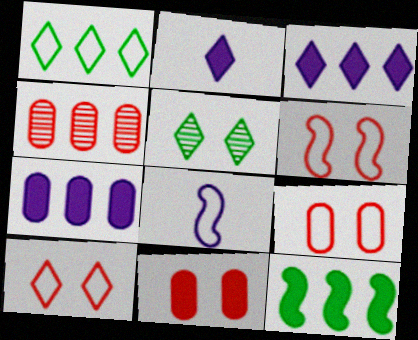[[1, 8, 9], 
[2, 11, 12], 
[6, 9, 10]]